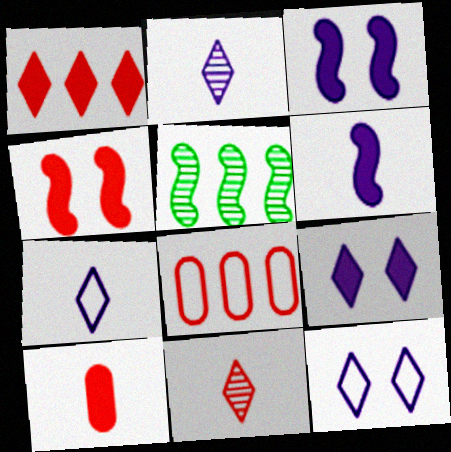[[1, 4, 10], 
[4, 8, 11], 
[5, 10, 12]]